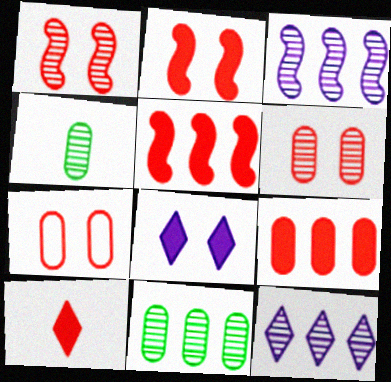[[1, 4, 12], 
[2, 9, 10]]